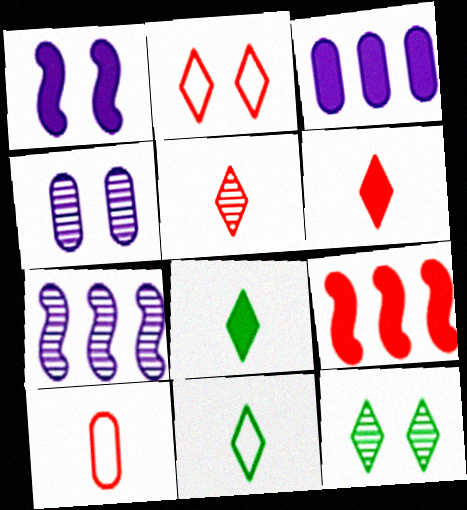[[4, 9, 11]]